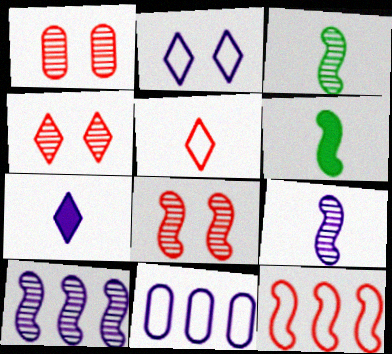[[1, 4, 8], 
[3, 8, 10], 
[4, 6, 11]]